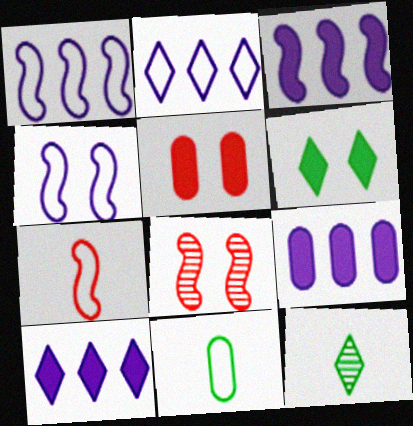[[1, 5, 12], 
[3, 9, 10], 
[8, 10, 11]]